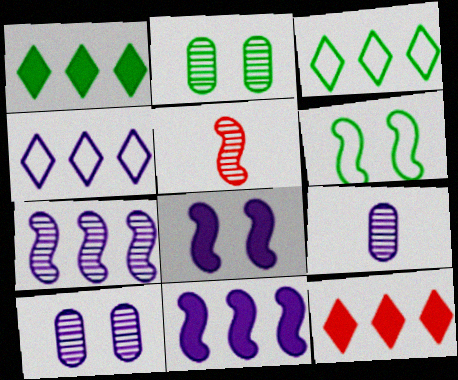[[4, 8, 9], 
[5, 6, 11], 
[6, 9, 12]]